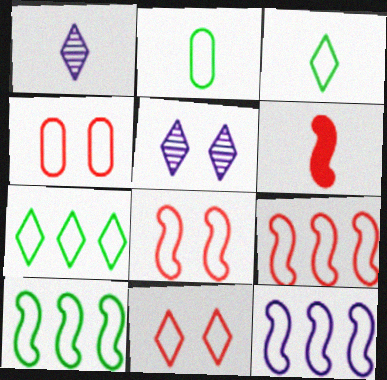[[1, 2, 6], 
[2, 11, 12], 
[3, 4, 12], 
[4, 8, 11], 
[9, 10, 12]]